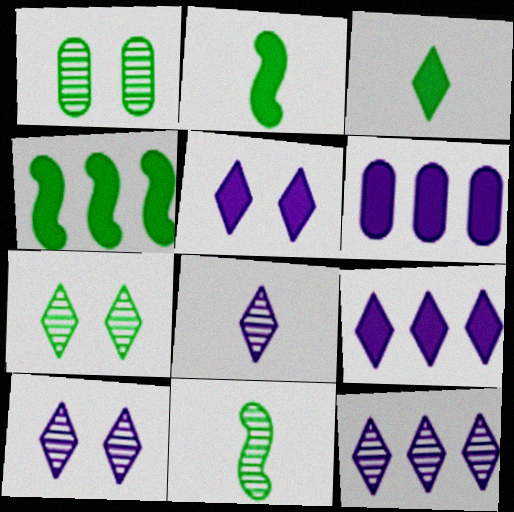[[8, 10, 12]]